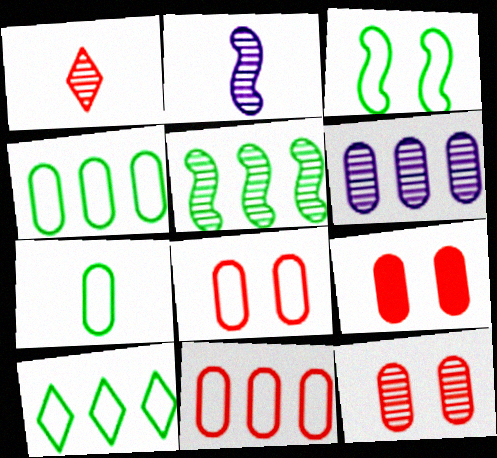[[2, 9, 10], 
[3, 7, 10], 
[6, 7, 9], 
[8, 9, 12]]